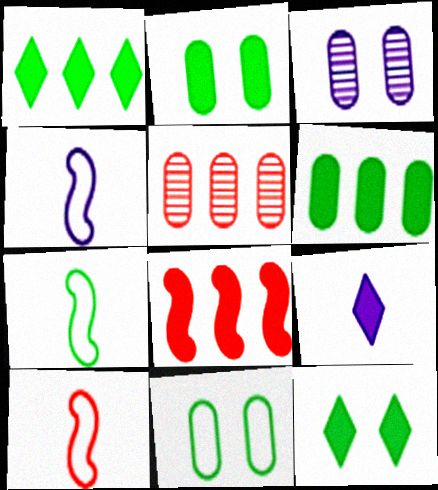[[1, 3, 10], 
[2, 8, 9], 
[4, 5, 12], 
[4, 7, 10]]